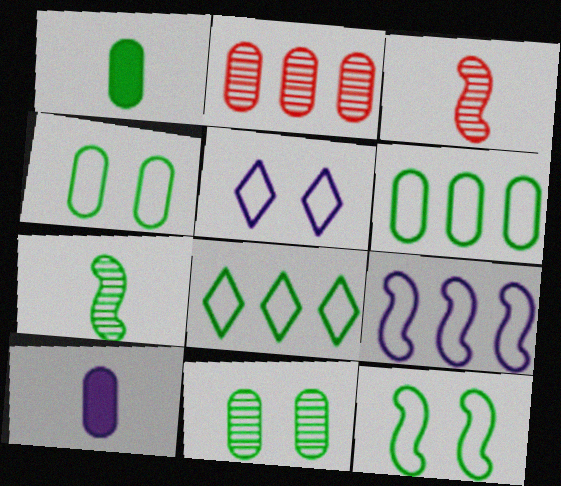[[1, 6, 11], 
[2, 4, 10]]